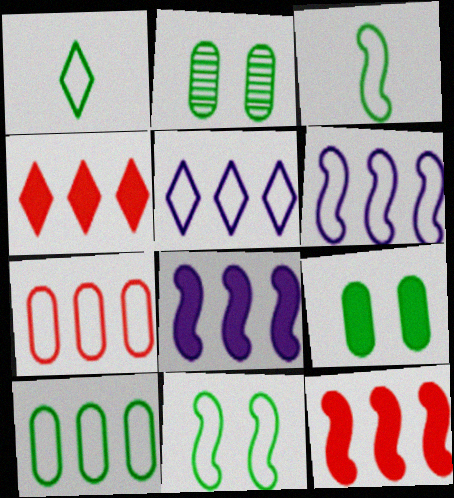[[1, 10, 11]]